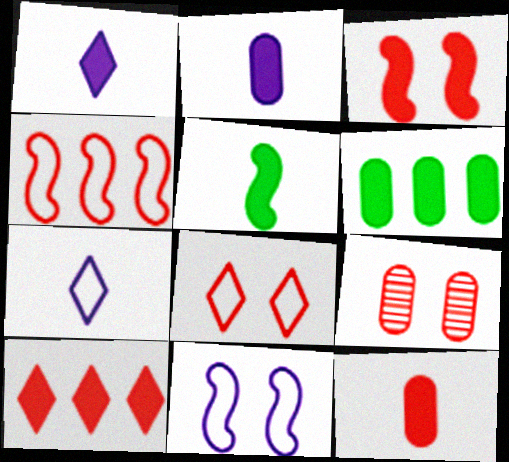[[1, 3, 6], 
[1, 5, 12], 
[3, 8, 9], 
[3, 10, 12]]